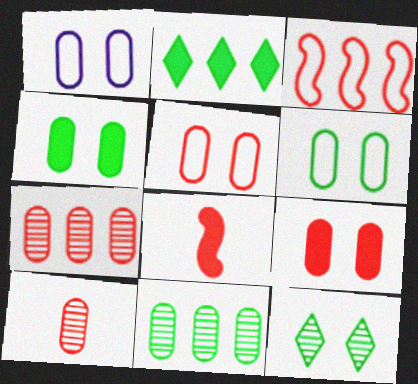[[1, 5, 6]]